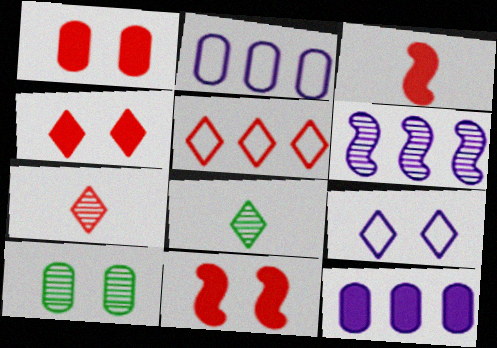[[1, 4, 11], 
[2, 8, 11], 
[4, 5, 7], 
[6, 7, 10], 
[9, 10, 11]]